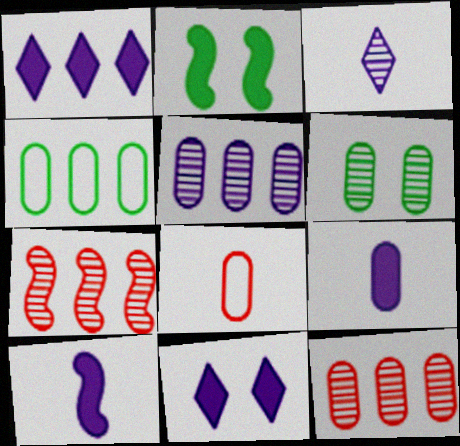[[1, 4, 7], 
[3, 6, 7]]